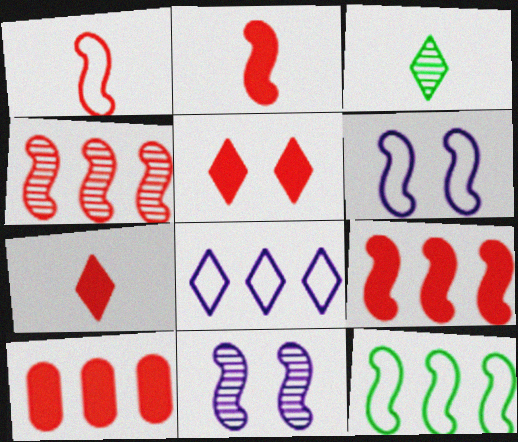[[1, 6, 12], 
[2, 5, 10], 
[2, 11, 12], 
[3, 5, 8], 
[3, 6, 10]]